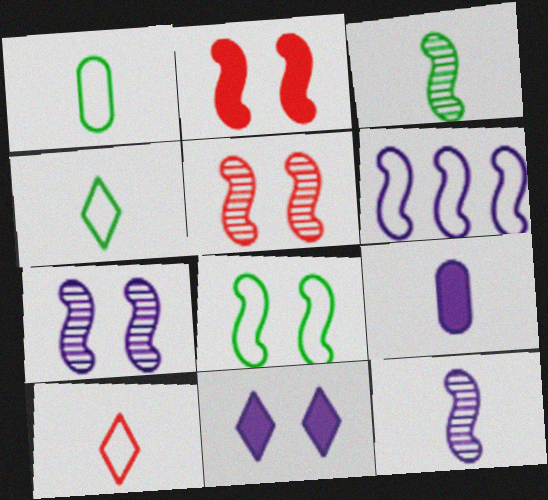[[2, 3, 6], 
[2, 7, 8], 
[3, 9, 10]]